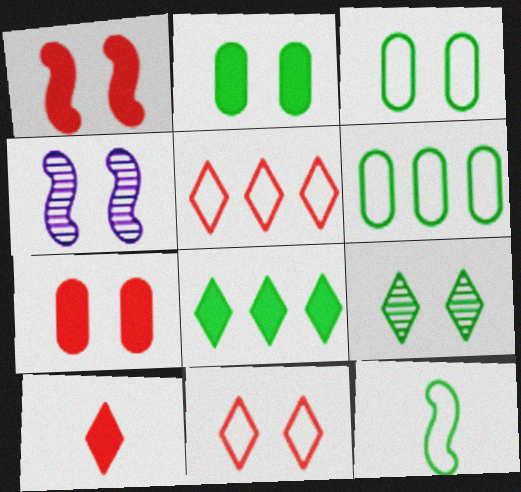[[2, 4, 11], 
[4, 6, 10]]